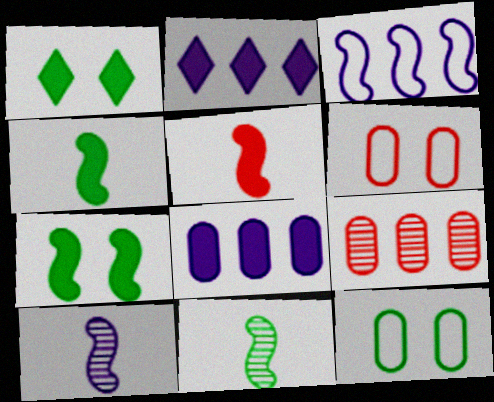[[1, 5, 8], 
[2, 6, 11]]